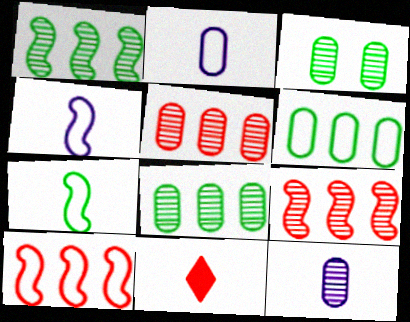[[3, 5, 12], 
[7, 11, 12]]